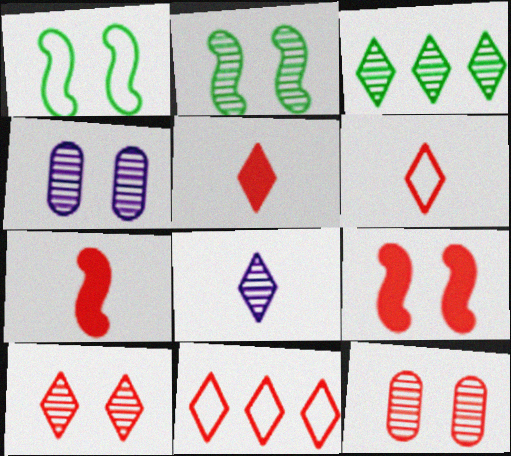[[2, 4, 10], 
[3, 8, 10], 
[5, 10, 11], 
[7, 11, 12]]